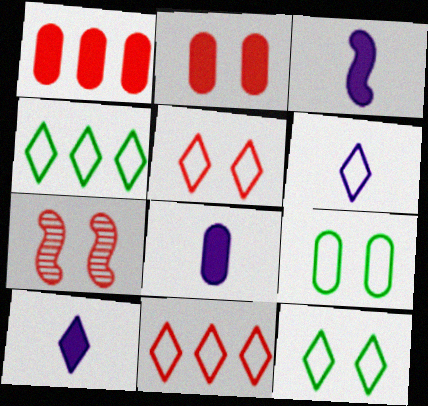[[2, 5, 7], 
[3, 8, 10], 
[4, 5, 6], 
[4, 7, 8], 
[6, 11, 12]]